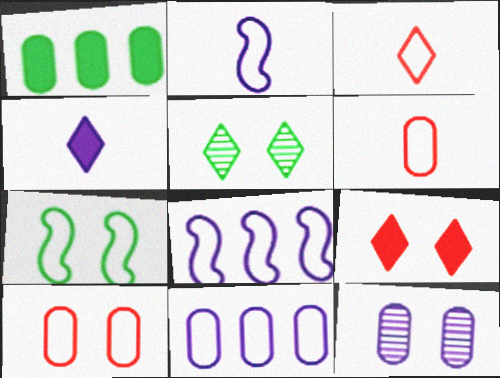[[1, 6, 12], 
[3, 7, 11], 
[4, 8, 12], 
[7, 9, 12]]